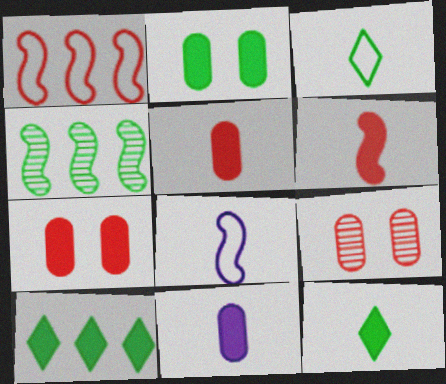[[2, 3, 4], 
[6, 11, 12], 
[8, 9, 10]]